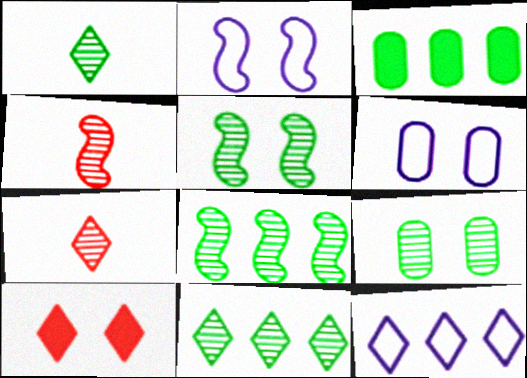[[1, 8, 9], 
[1, 10, 12], 
[2, 3, 7], 
[2, 9, 10], 
[5, 6, 10]]